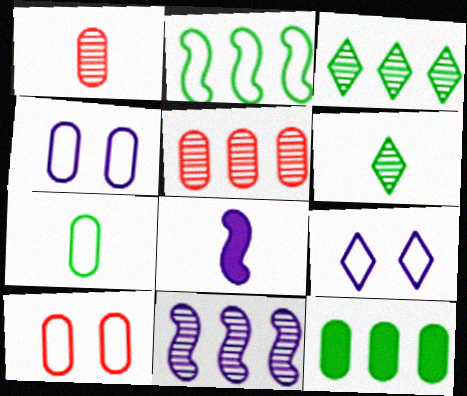[[1, 4, 12], 
[2, 3, 12], 
[3, 5, 11], 
[3, 8, 10]]